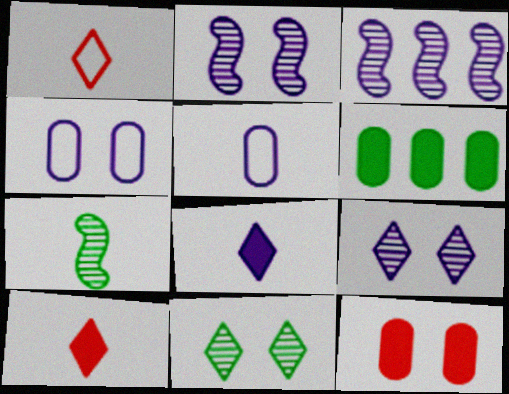[[1, 2, 6], 
[3, 4, 8], 
[5, 7, 10]]